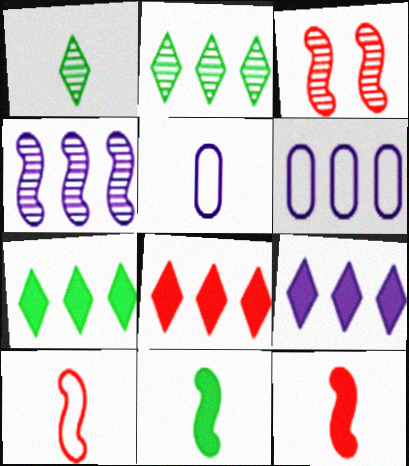[[1, 5, 12], 
[3, 5, 7], 
[4, 6, 9], 
[7, 8, 9]]